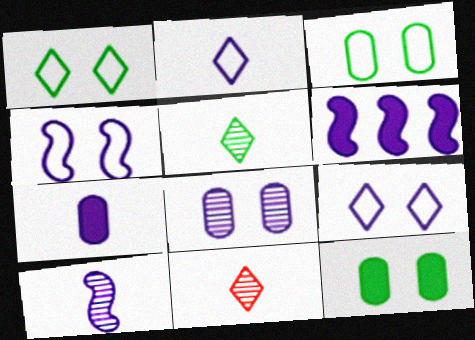[[2, 6, 8], 
[2, 7, 10], 
[3, 6, 11], 
[4, 6, 10]]